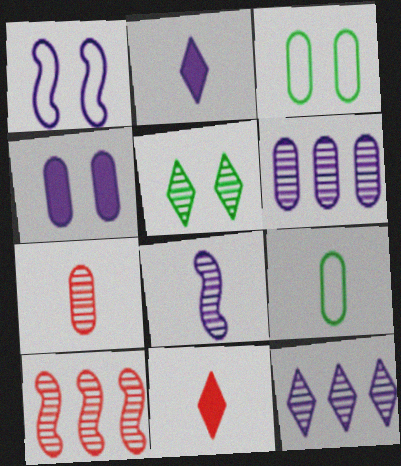[[1, 2, 6], 
[2, 3, 10], 
[8, 9, 11]]